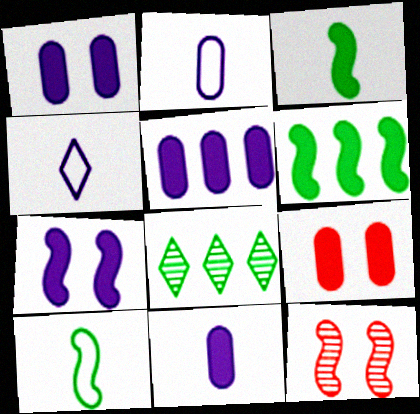[[1, 5, 11]]